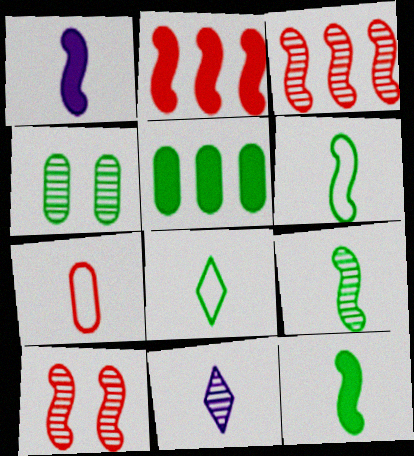[[3, 4, 11], 
[6, 9, 12], 
[7, 11, 12]]